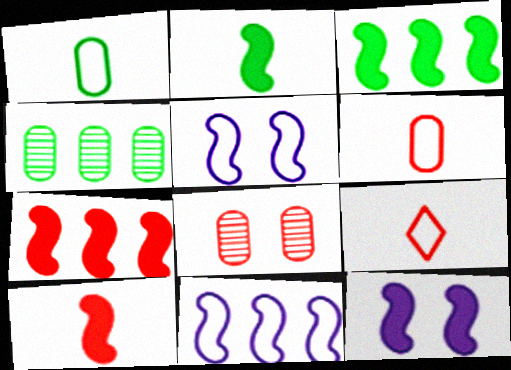[[2, 7, 12], 
[3, 10, 12], 
[4, 9, 12], 
[7, 8, 9]]